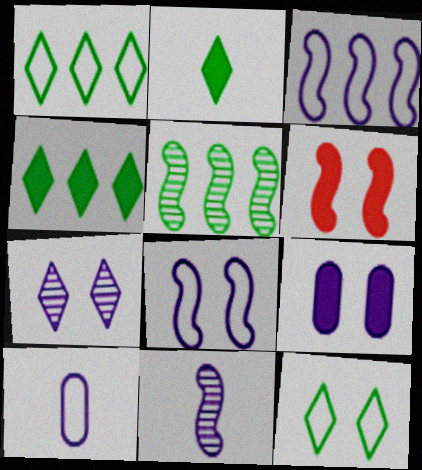[[7, 8, 9]]